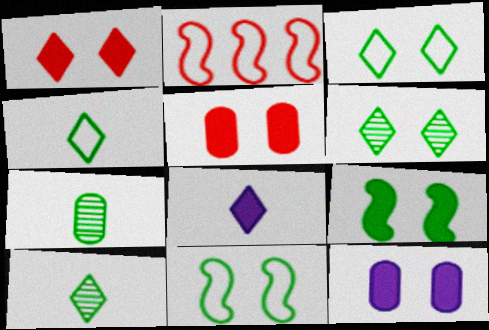[[1, 9, 12], 
[2, 10, 12]]